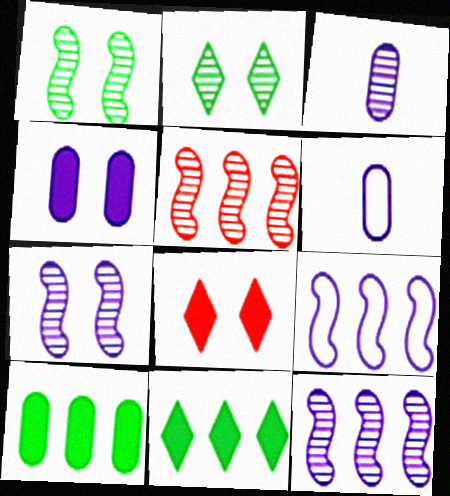[[2, 3, 5]]